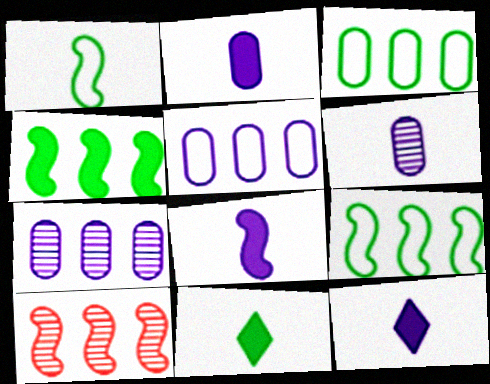[[2, 8, 12]]